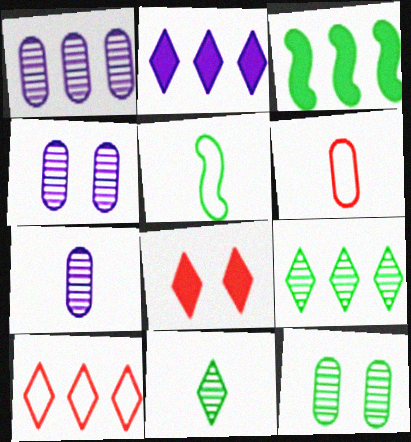[[1, 3, 10], 
[1, 4, 7], 
[1, 5, 8], 
[2, 9, 10]]